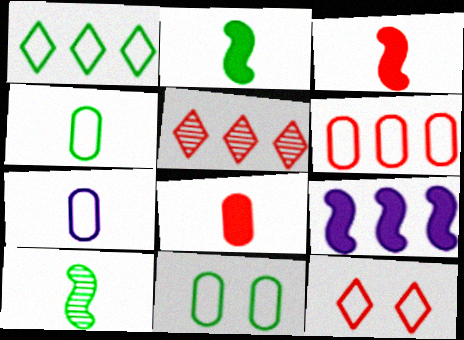[[6, 7, 11]]